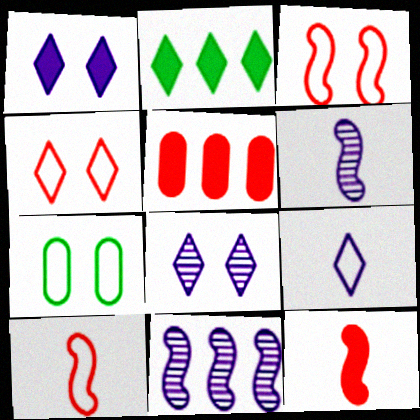[]